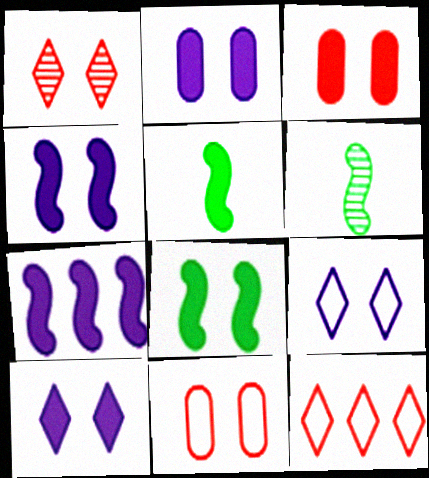[[2, 4, 10], 
[2, 6, 12], 
[3, 8, 10]]